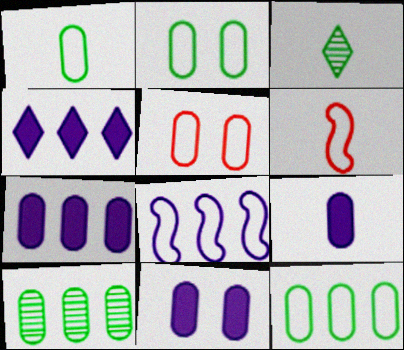[[1, 2, 12], 
[3, 6, 9], 
[5, 9, 10], 
[7, 9, 11]]